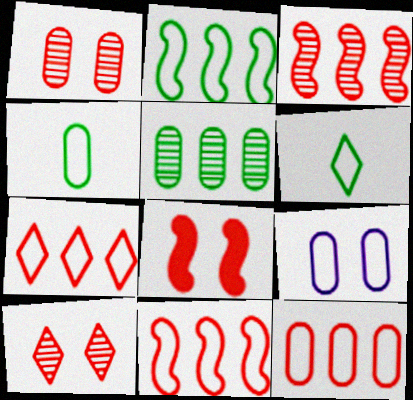[[4, 9, 12], 
[6, 9, 11], 
[7, 11, 12]]